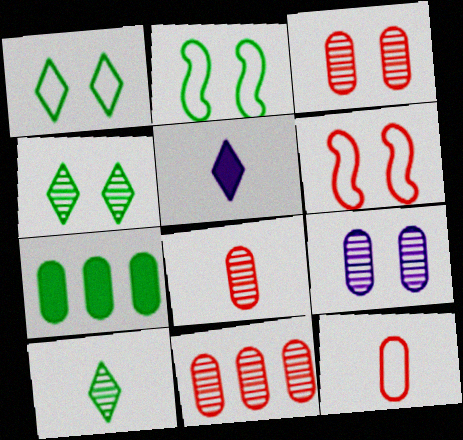[[2, 5, 11], 
[2, 7, 10], 
[3, 8, 11], 
[7, 9, 12]]